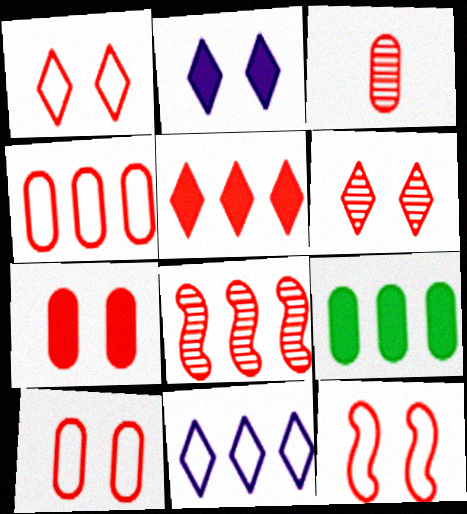[[1, 10, 12], 
[3, 4, 7], 
[3, 5, 12], 
[3, 6, 8], 
[4, 5, 8], 
[6, 7, 12], 
[8, 9, 11]]